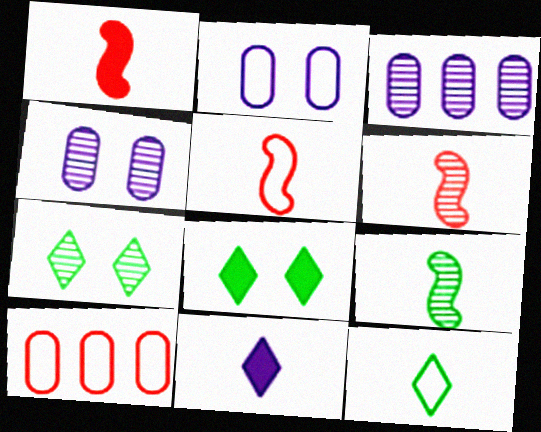[[1, 5, 6], 
[3, 5, 8], 
[3, 6, 7]]